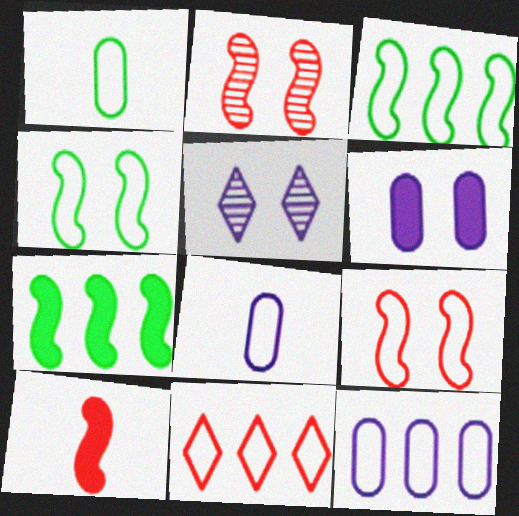[[3, 11, 12], 
[4, 8, 11]]